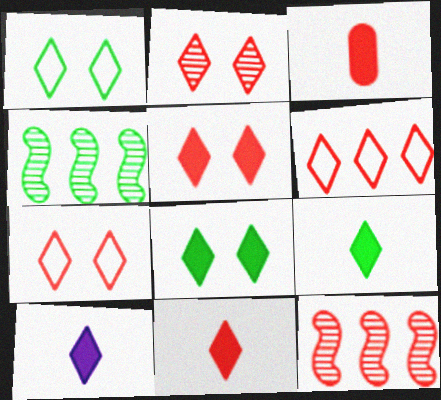[[2, 5, 7], 
[2, 6, 11], 
[3, 7, 12], 
[9, 10, 11]]